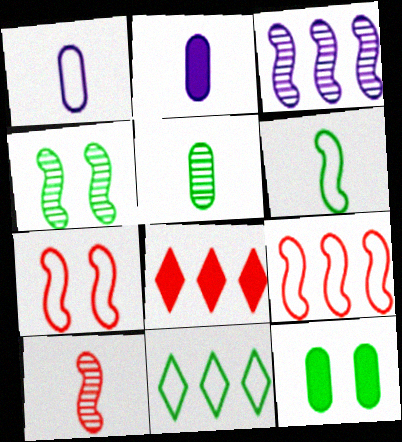[[1, 4, 8], 
[1, 7, 11], 
[3, 4, 10]]